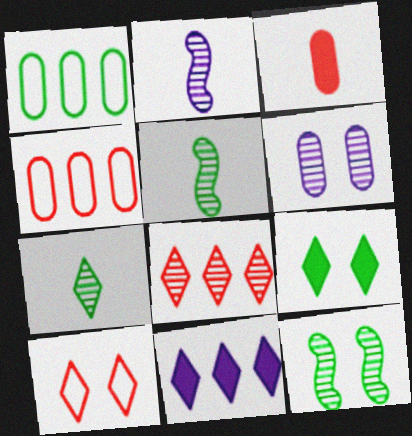[[1, 3, 6], 
[1, 5, 9], 
[2, 4, 9], 
[5, 6, 8], 
[7, 10, 11]]